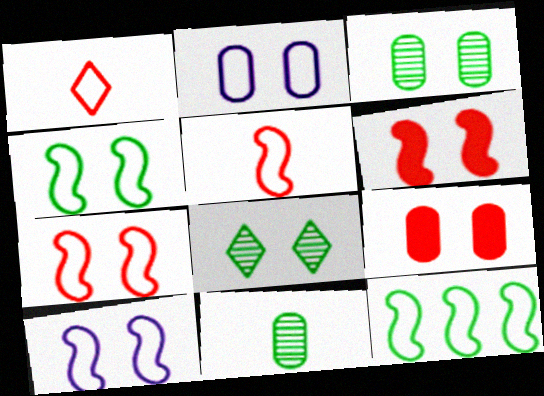[[1, 2, 12], 
[2, 3, 9], 
[2, 6, 8], 
[4, 7, 10], 
[5, 10, 12], 
[8, 9, 10]]